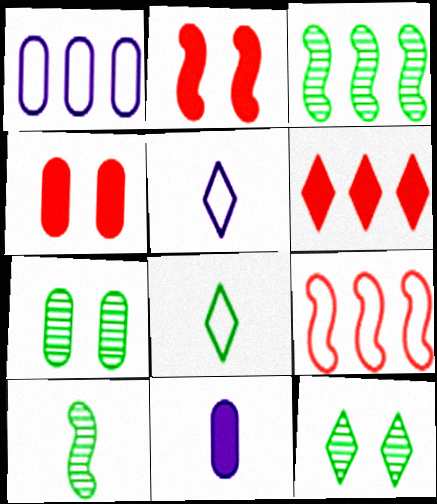[[1, 3, 6], 
[3, 4, 5], 
[5, 6, 12], 
[9, 11, 12]]